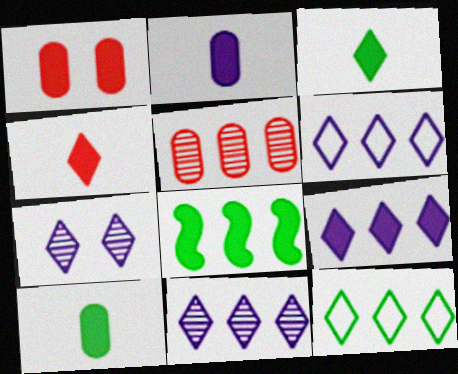[[4, 7, 12], 
[5, 6, 8], 
[6, 9, 11]]